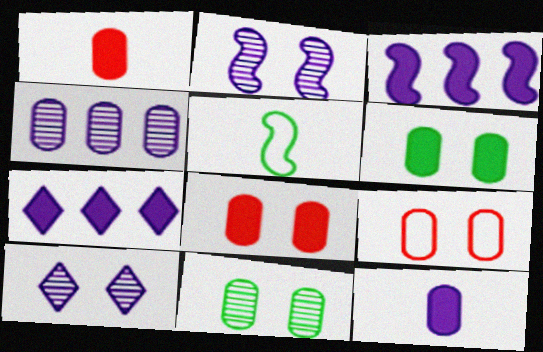[]